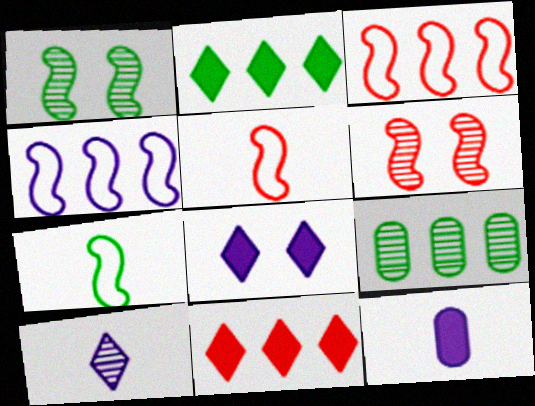[[4, 9, 11], 
[5, 8, 9], 
[6, 9, 10]]